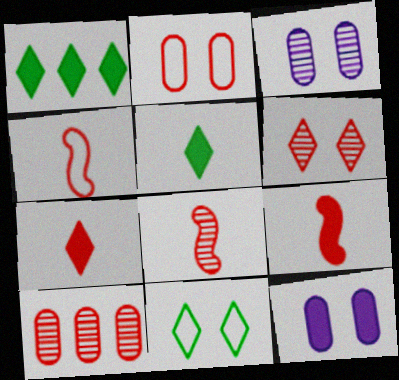[[1, 3, 4], 
[1, 9, 12], 
[4, 8, 9], 
[6, 8, 10]]